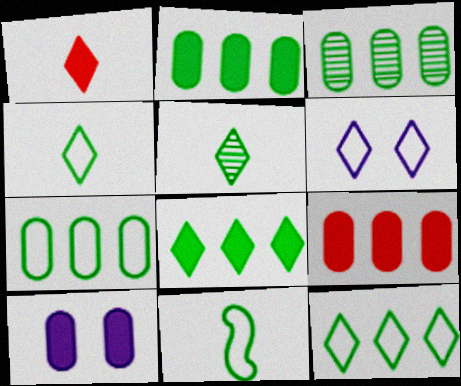[[2, 3, 7]]